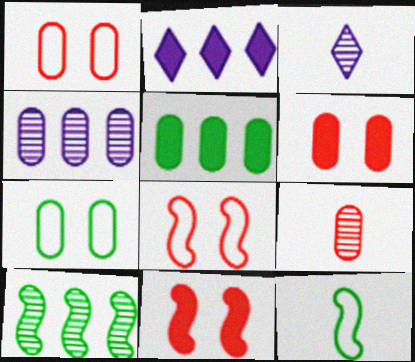[[3, 5, 8]]